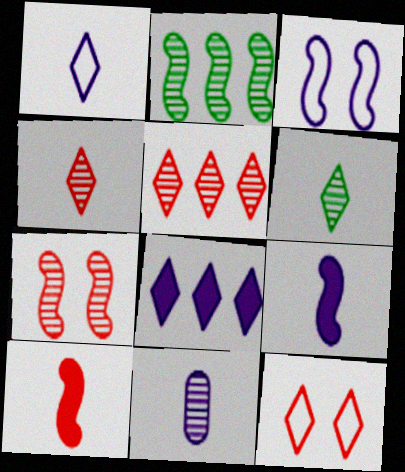[[1, 9, 11], 
[2, 3, 10], 
[3, 8, 11], 
[6, 8, 12]]